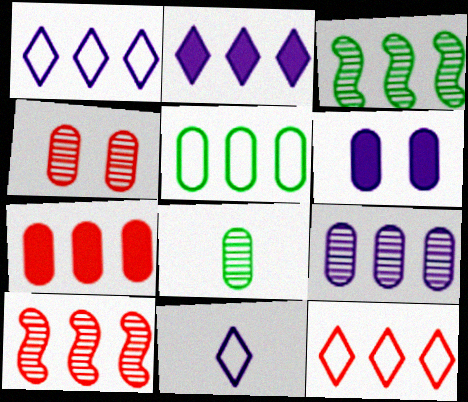[[1, 3, 7], 
[2, 5, 10], 
[4, 8, 9], 
[5, 7, 9], 
[7, 10, 12]]